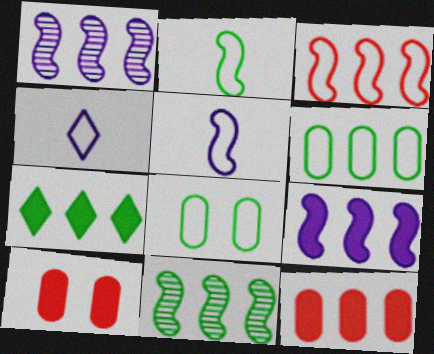[[3, 4, 8], 
[3, 9, 11], 
[4, 10, 11], 
[6, 7, 11], 
[7, 9, 12]]